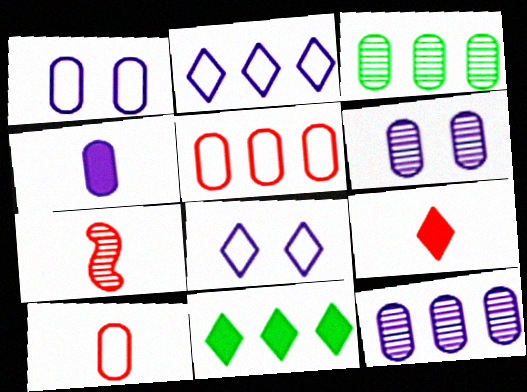[[1, 4, 12], 
[1, 7, 11], 
[7, 9, 10]]